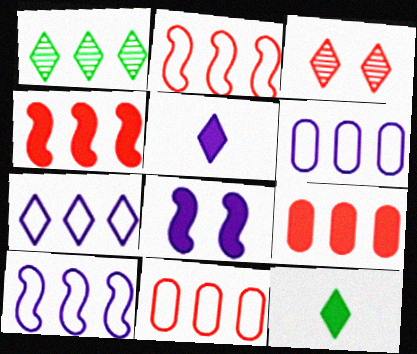[[1, 4, 6], 
[1, 9, 10], 
[3, 7, 12], 
[6, 7, 10], 
[8, 9, 12]]